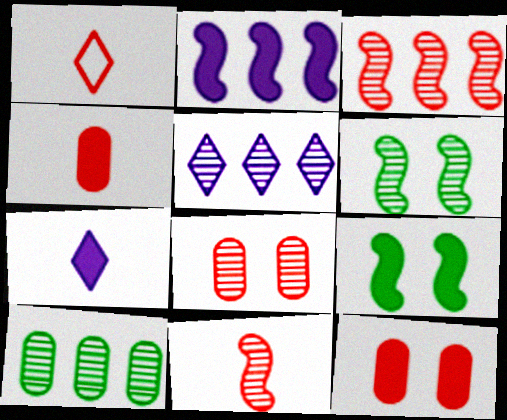[[1, 3, 12], 
[1, 4, 11], 
[3, 5, 10]]